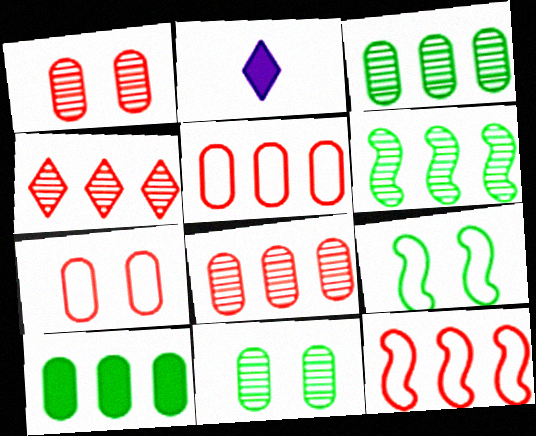[[2, 6, 7], 
[2, 8, 9], 
[2, 11, 12]]